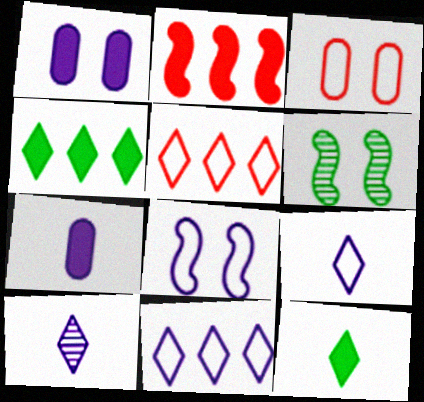[[1, 2, 12], 
[5, 6, 7]]